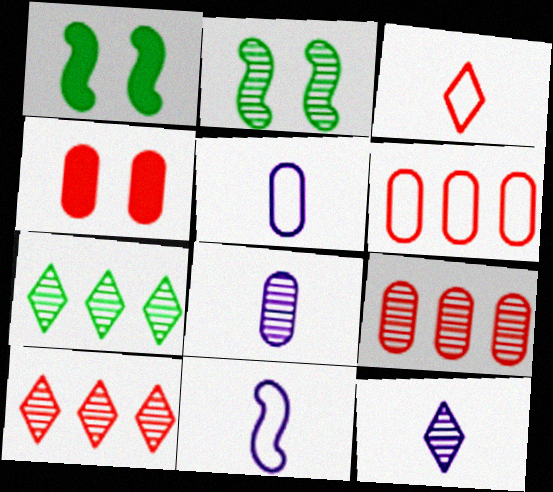[[1, 5, 10], 
[1, 6, 12], 
[2, 8, 10], 
[2, 9, 12], 
[4, 7, 11]]